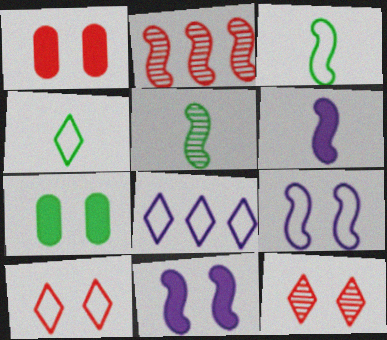[[1, 5, 8], 
[2, 3, 11], 
[4, 8, 10], 
[7, 9, 12]]